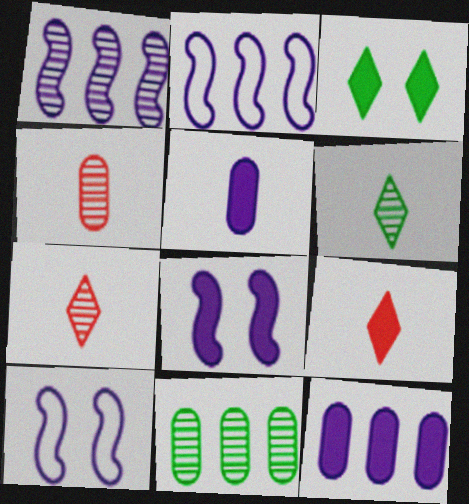[[2, 3, 4], 
[9, 10, 11]]